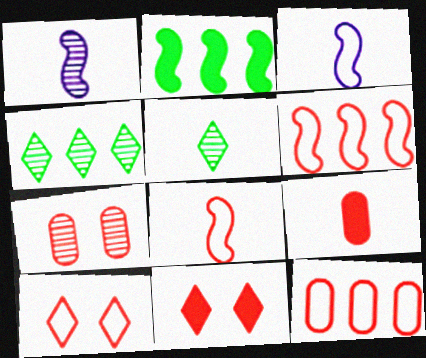[[1, 4, 7], 
[3, 5, 9], 
[7, 9, 12], 
[8, 10, 12]]